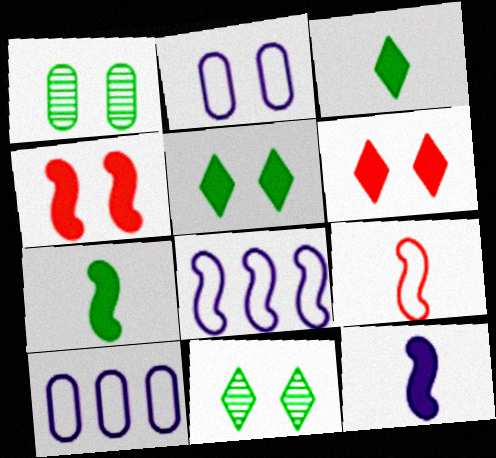[[2, 4, 11]]